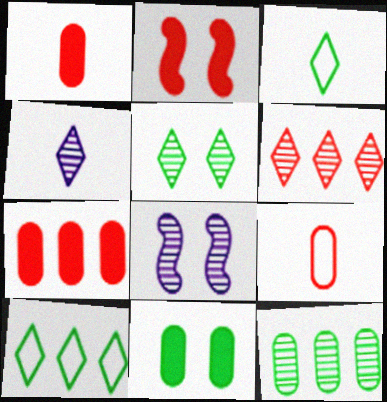[[1, 8, 10], 
[2, 6, 9], 
[3, 7, 8], 
[4, 5, 6]]